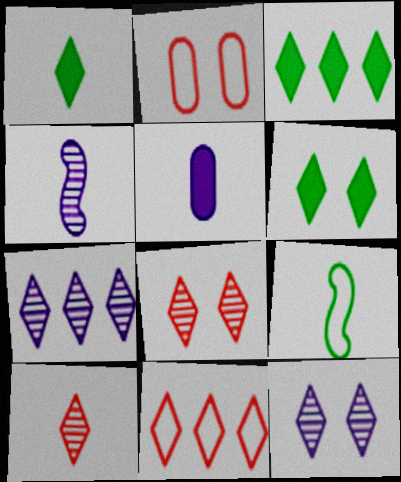[[1, 3, 6], 
[1, 11, 12], 
[2, 3, 4], 
[3, 7, 11], 
[5, 9, 10]]